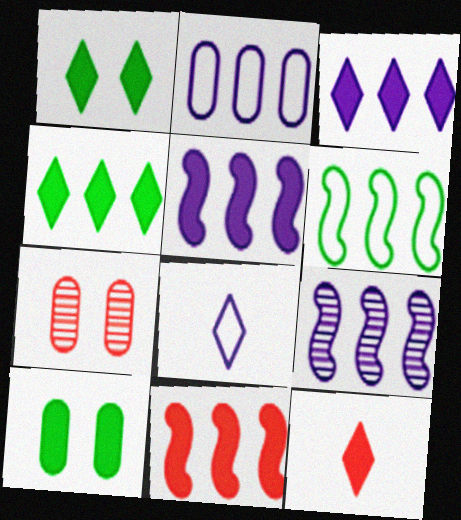[[1, 3, 12], 
[2, 3, 9], 
[5, 10, 12], 
[6, 9, 11]]